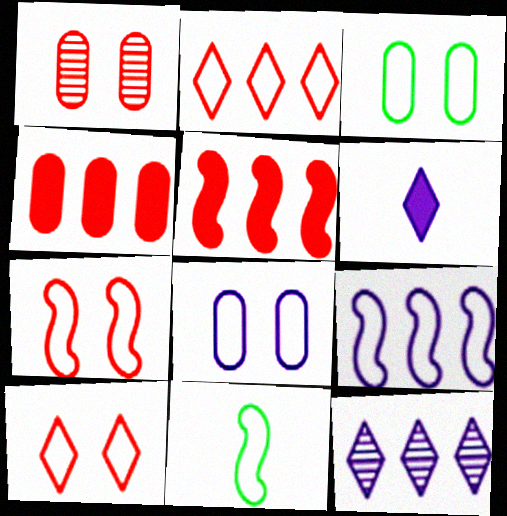[[2, 8, 11], 
[7, 9, 11]]